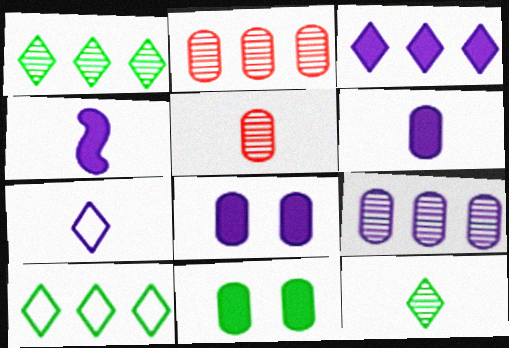[[3, 4, 8]]